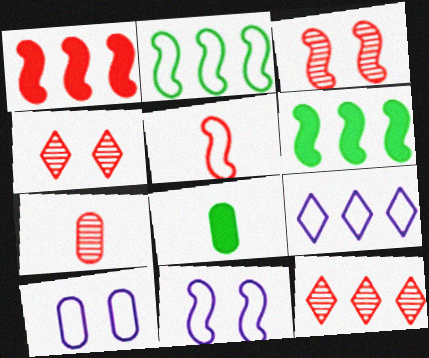[[1, 3, 5], 
[2, 5, 11], 
[3, 7, 12], 
[3, 8, 9], 
[8, 11, 12]]